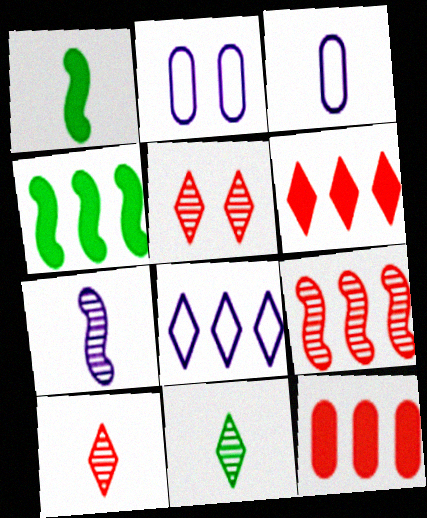[[1, 3, 10], 
[2, 4, 10], 
[3, 4, 5]]